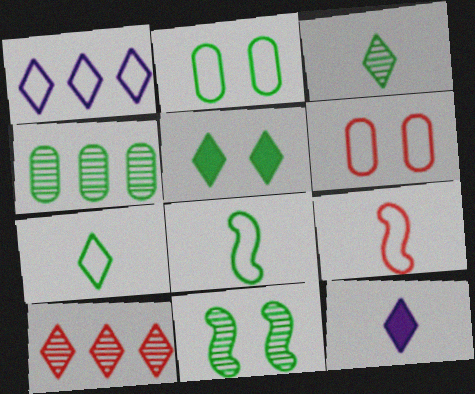[[1, 2, 9], 
[1, 6, 8], 
[2, 5, 11], 
[3, 4, 11], 
[4, 5, 8]]